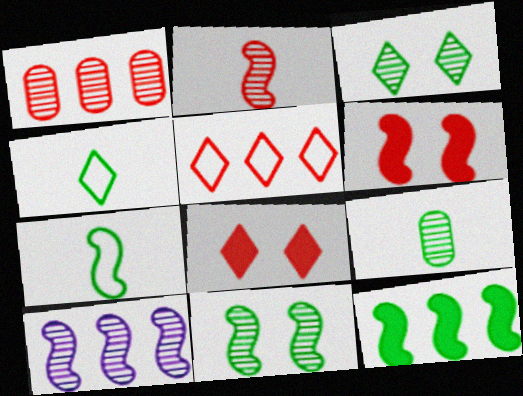[[2, 10, 11], 
[6, 7, 10], 
[7, 11, 12]]